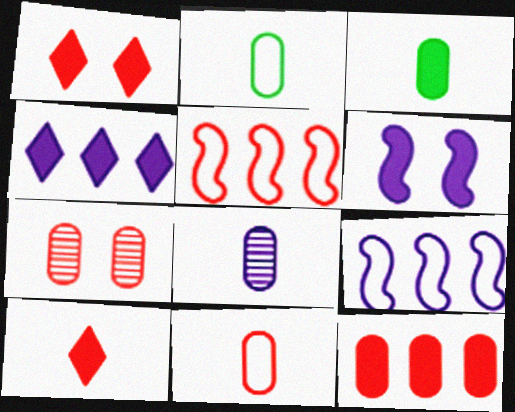[[3, 8, 11], 
[5, 7, 10], 
[7, 11, 12]]